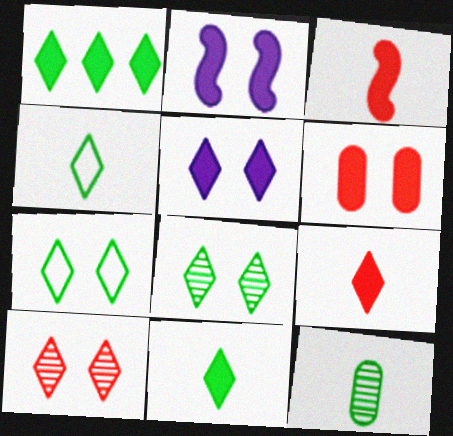[[1, 4, 8], 
[1, 5, 9], 
[5, 7, 10]]